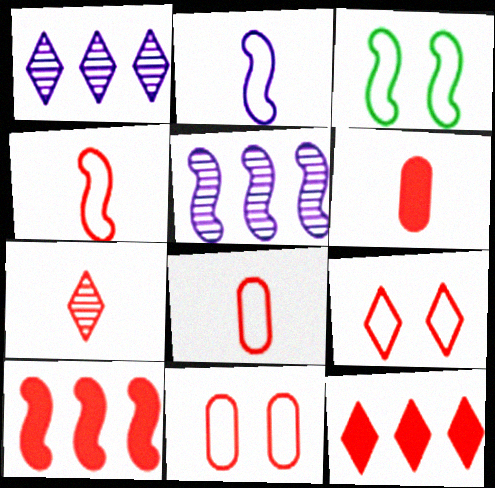[[1, 3, 6], 
[4, 6, 7], 
[7, 9, 12], 
[7, 10, 11]]